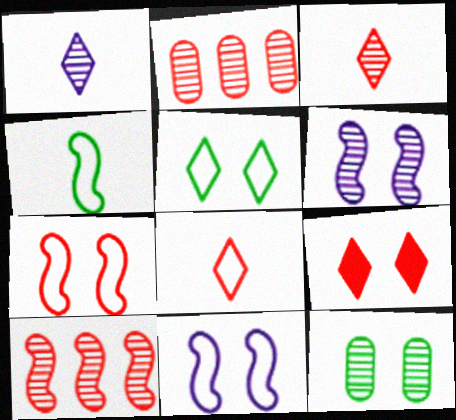[[1, 10, 12], 
[9, 11, 12]]